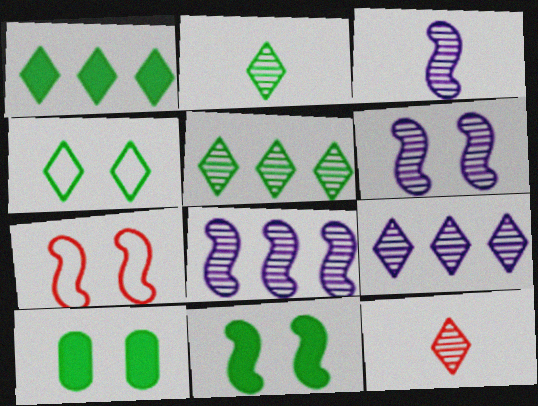[[1, 2, 4], 
[3, 6, 8], 
[6, 7, 11]]